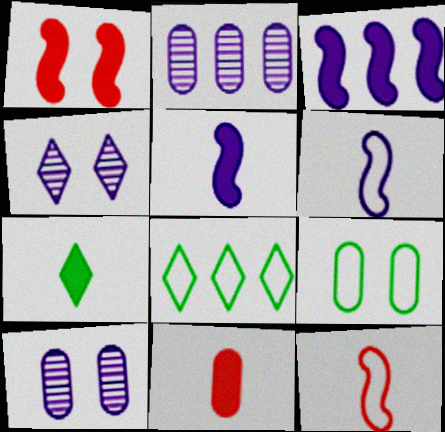[[1, 4, 9], 
[2, 9, 11], 
[5, 7, 11]]